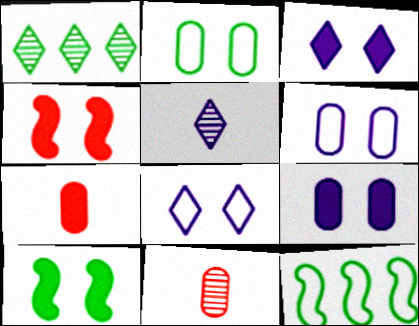[[3, 11, 12]]